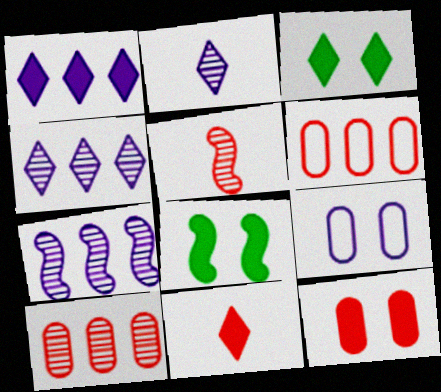[[1, 3, 11], 
[2, 6, 8]]